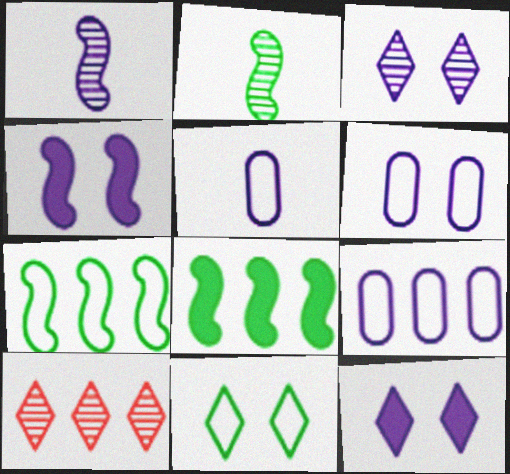[[1, 9, 12], 
[3, 4, 6], 
[5, 6, 9], 
[8, 9, 10]]